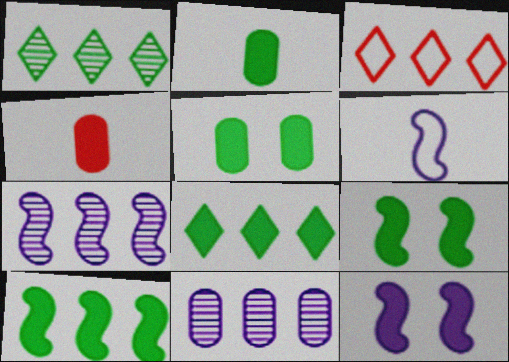[[2, 8, 9], 
[3, 10, 11], 
[4, 8, 12], 
[6, 7, 12]]